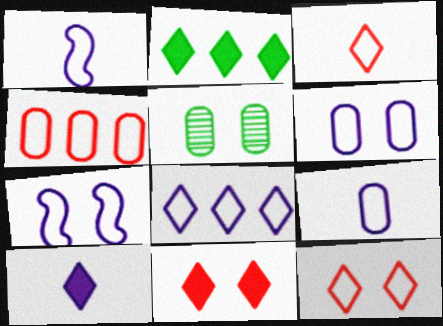[[1, 6, 8], 
[2, 10, 11], 
[5, 7, 11], 
[7, 8, 9]]